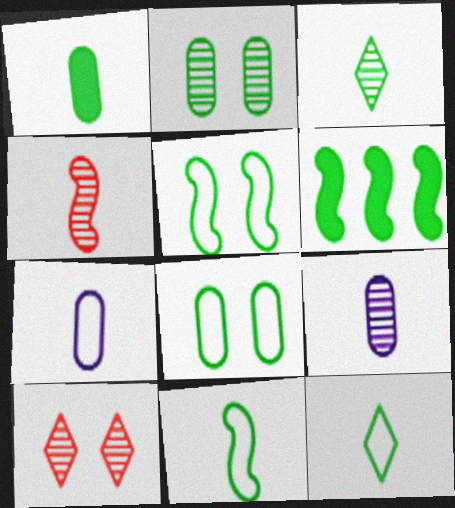[[1, 3, 11], 
[2, 6, 12], 
[3, 4, 9], 
[3, 6, 8], 
[6, 7, 10]]